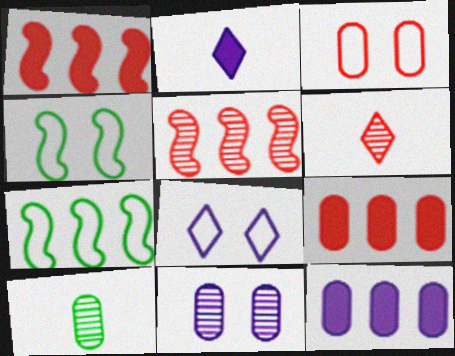[[1, 3, 6], 
[1, 8, 10], 
[3, 4, 8], 
[3, 10, 12], 
[4, 6, 12]]